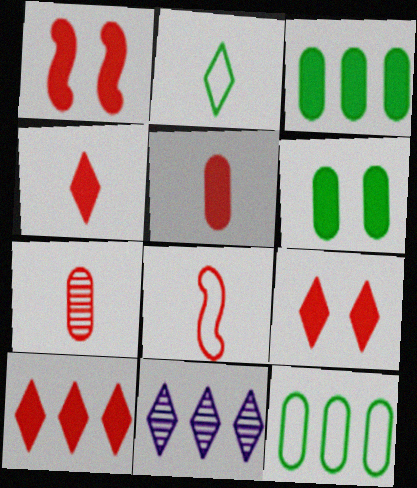[[1, 5, 10], 
[2, 9, 11], 
[4, 7, 8], 
[4, 9, 10], 
[6, 8, 11]]